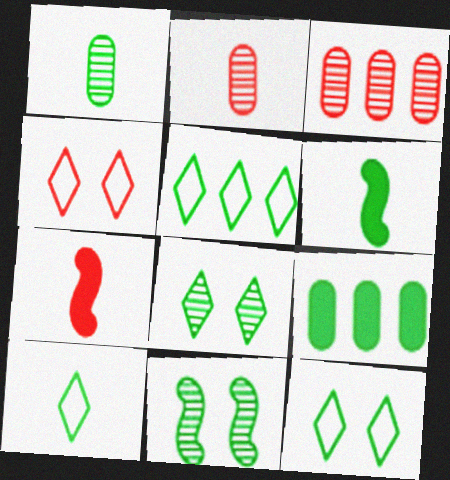[[1, 6, 10], 
[3, 4, 7], 
[5, 10, 12], 
[9, 10, 11]]